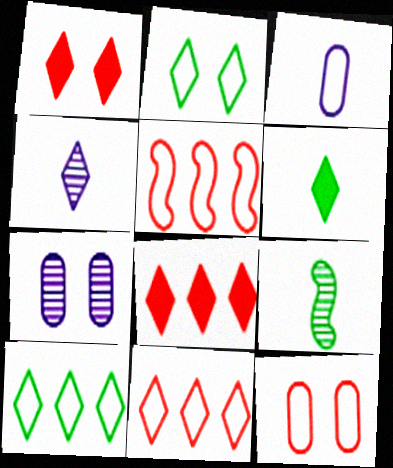[[1, 4, 10], 
[2, 3, 5], 
[2, 4, 8], 
[5, 6, 7]]